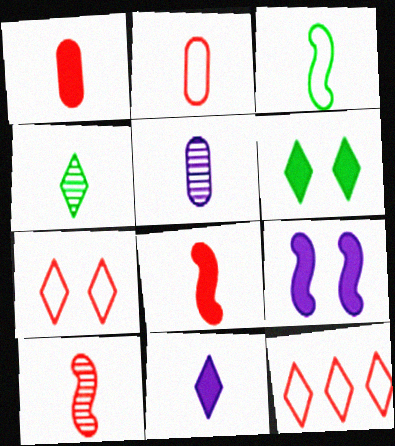[[4, 5, 10]]